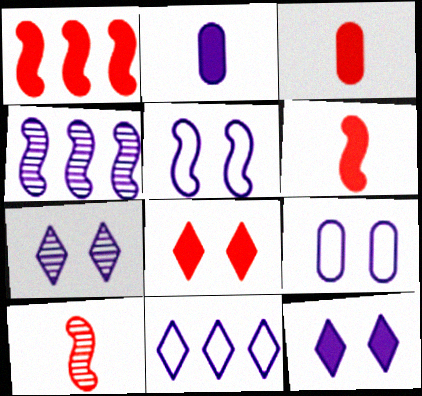[[1, 3, 8]]